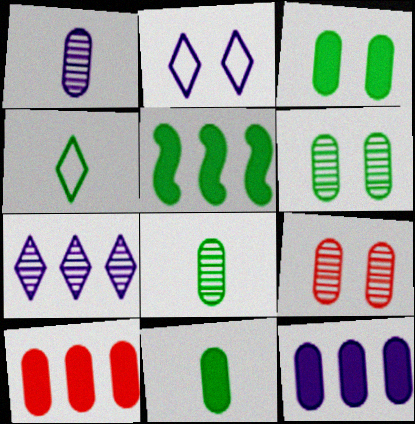[[4, 5, 6]]